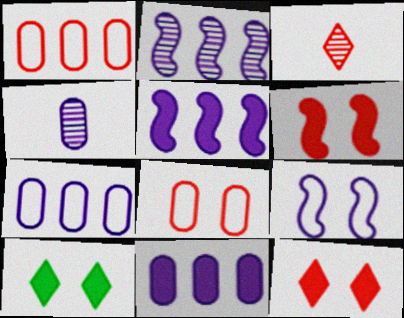[[1, 3, 6]]